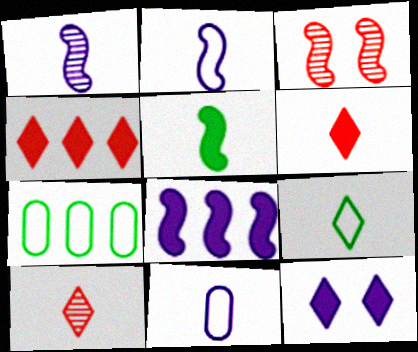[[5, 10, 11]]